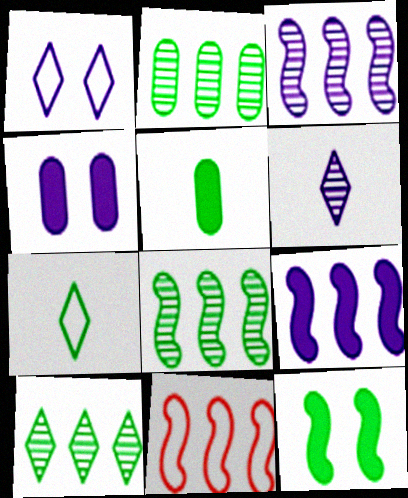[[2, 7, 12], 
[2, 8, 10], 
[8, 9, 11]]